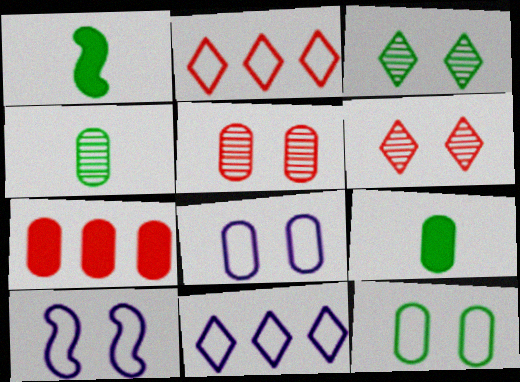[[1, 5, 11], 
[4, 7, 8]]